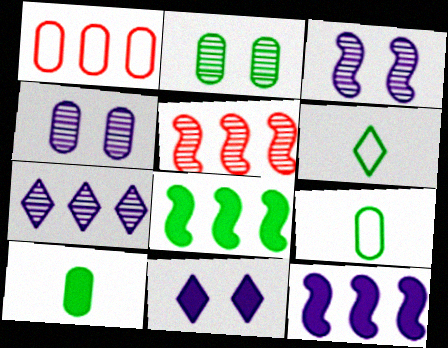[[1, 4, 10], 
[1, 7, 8], 
[2, 6, 8], 
[5, 9, 11]]